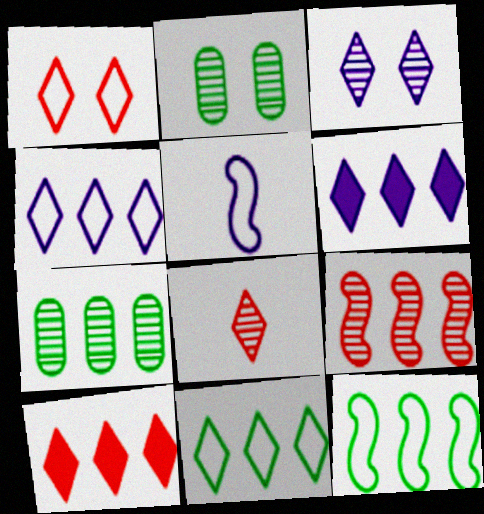[[1, 8, 10], 
[2, 5, 10]]